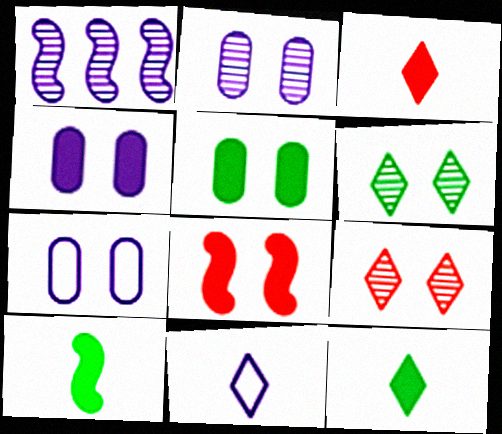[[1, 4, 11], 
[2, 4, 7], 
[6, 7, 8]]